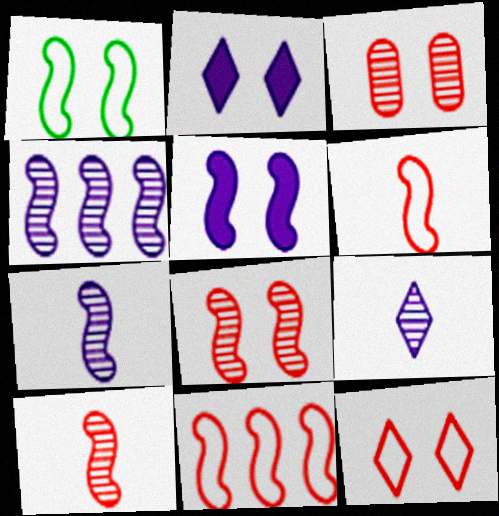[[1, 2, 3], 
[1, 5, 8]]